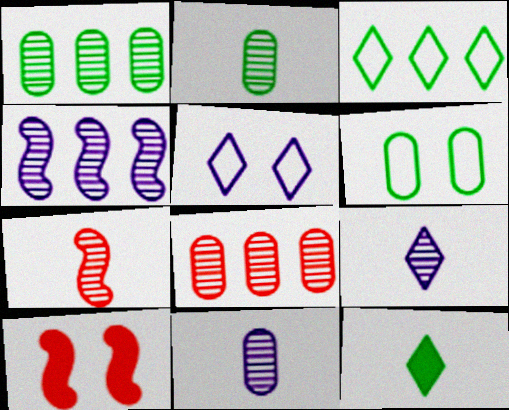[[2, 7, 9], 
[3, 10, 11]]